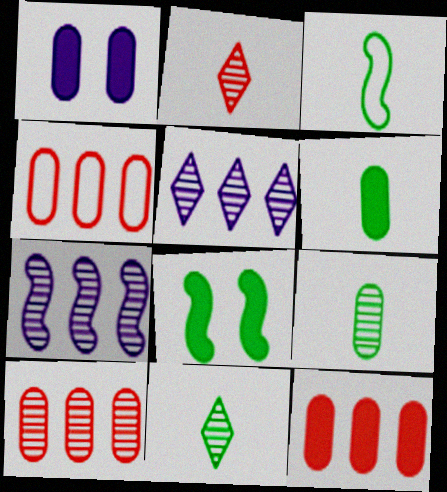[[1, 4, 9], 
[1, 6, 12], 
[3, 6, 11], 
[4, 10, 12]]